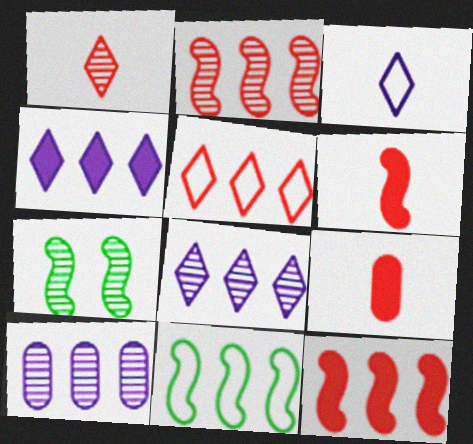[[1, 7, 10]]